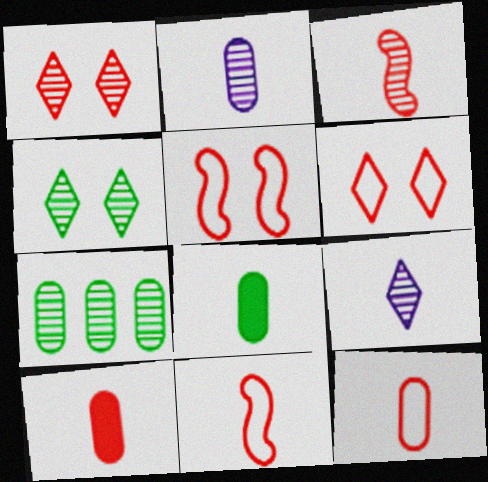[[2, 8, 12], 
[8, 9, 11]]